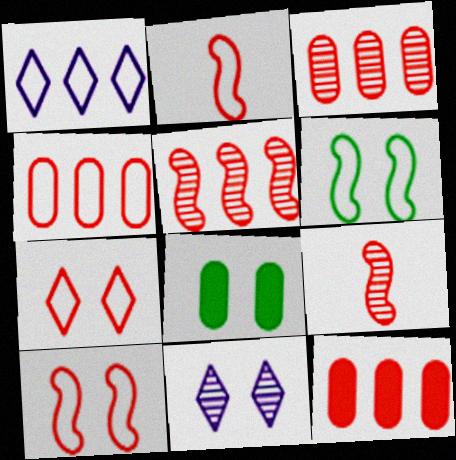[[1, 8, 9], 
[2, 4, 7], 
[3, 4, 12], 
[7, 9, 12], 
[8, 10, 11]]